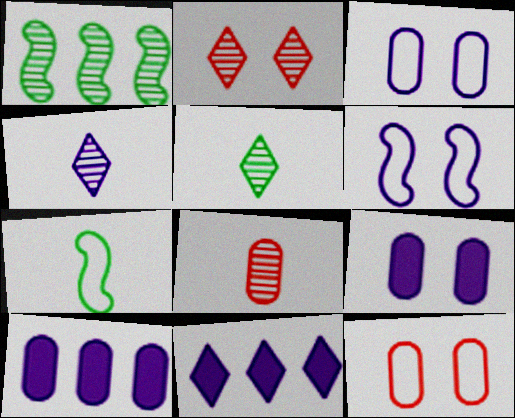[[2, 7, 10], 
[4, 6, 10]]